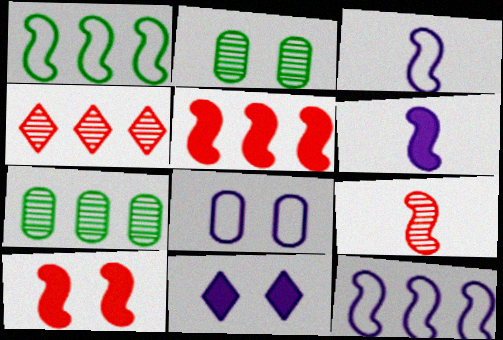[]